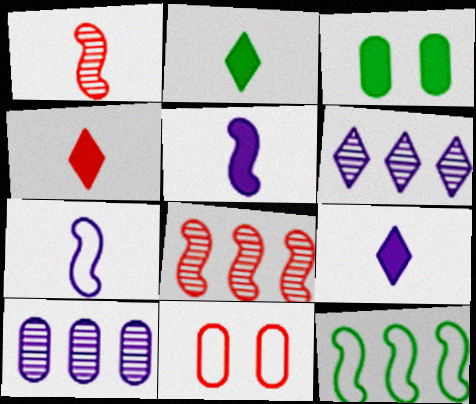[[2, 4, 9], 
[4, 8, 11]]